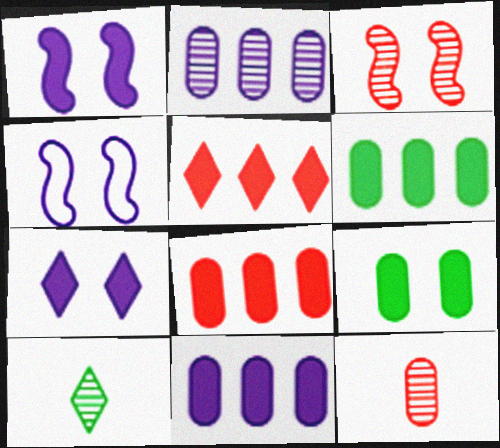[[2, 3, 10], 
[4, 8, 10], 
[6, 8, 11]]